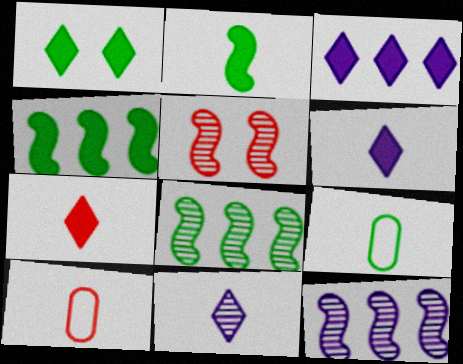[[1, 3, 7], 
[1, 8, 9], 
[1, 10, 12], 
[2, 10, 11], 
[3, 5, 9]]